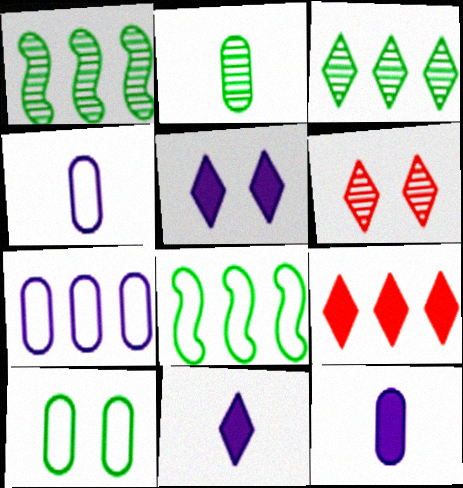[[1, 7, 9], 
[6, 8, 12]]